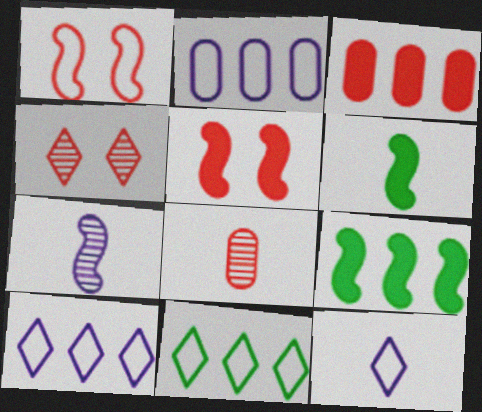[[1, 7, 9], 
[2, 4, 6], 
[6, 8, 12]]